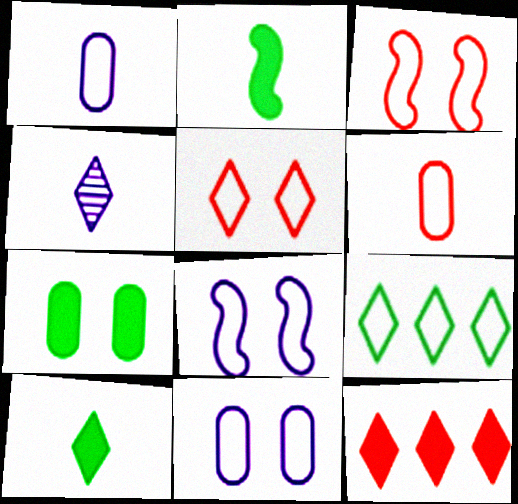[[1, 3, 9], 
[2, 4, 6], 
[6, 8, 9]]